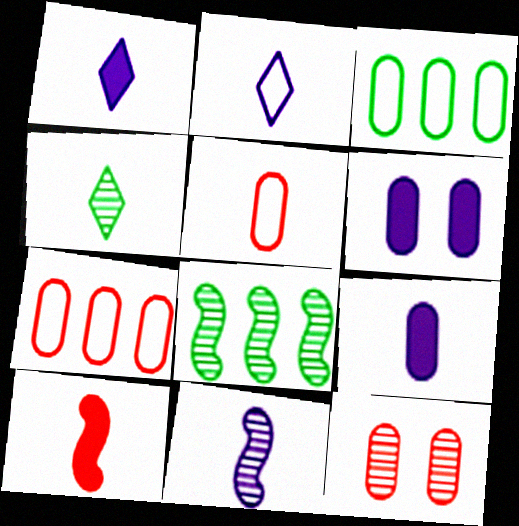[[2, 9, 11], 
[3, 9, 12]]